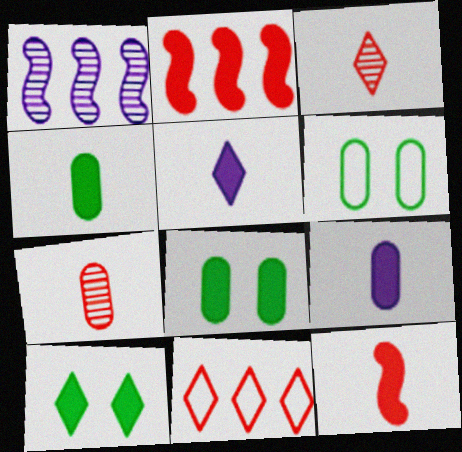[[2, 5, 8], 
[2, 9, 10], 
[4, 5, 12]]